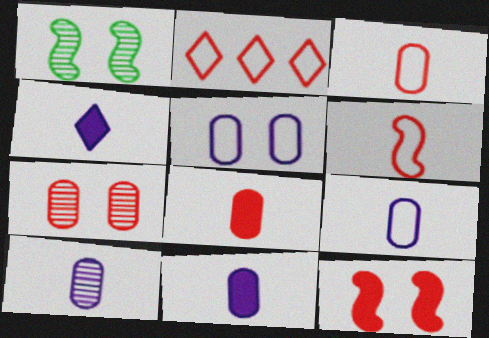[[1, 2, 11], 
[9, 10, 11]]